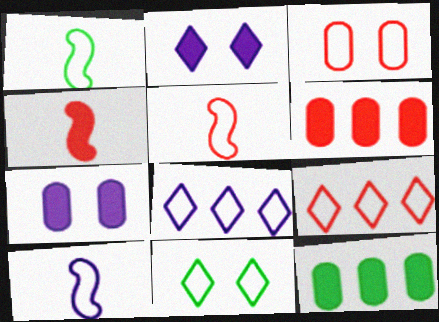[[1, 3, 8], 
[1, 5, 10], 
[2, 4, 12], 
[3, 5, 9]]